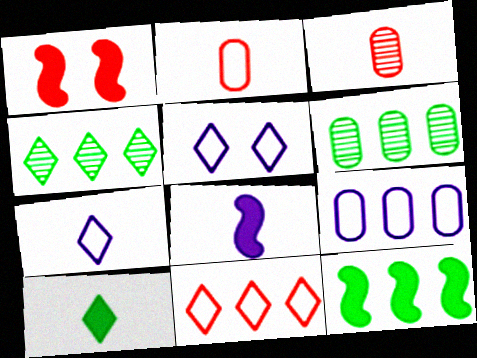[[1, 3, 11], 
[1, 6, 7], 
[1, 8, 12], 
[3, 5, 12]]